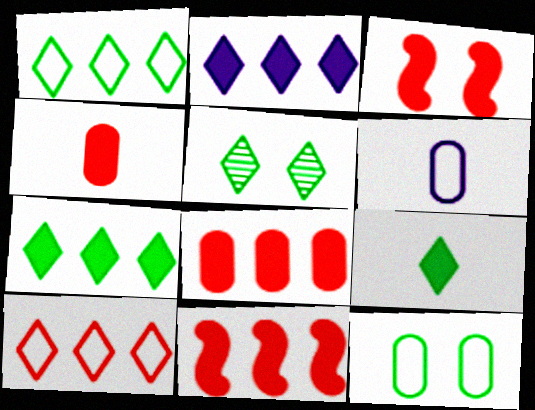[[1, 5, 9], 
[5, 6, 11]]